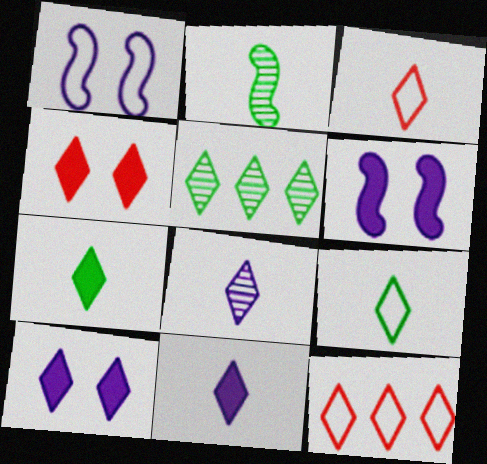[[3, 5, 10], 
[3, 7, 8]]